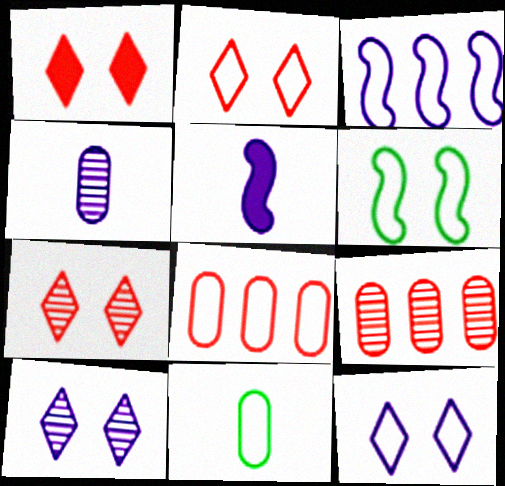[[1, 2, 7], 
[2, 3, 11]]